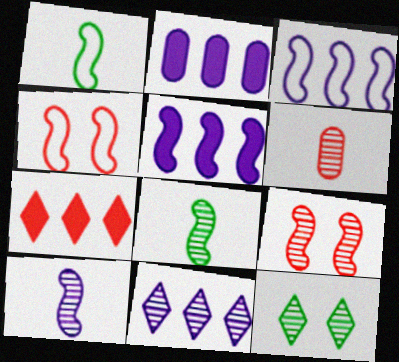[[1, 3, 4], 
[1, 5, 9], 
[2, 3, 11], 
[4, 5, 8], 
[4, 6, 7]]